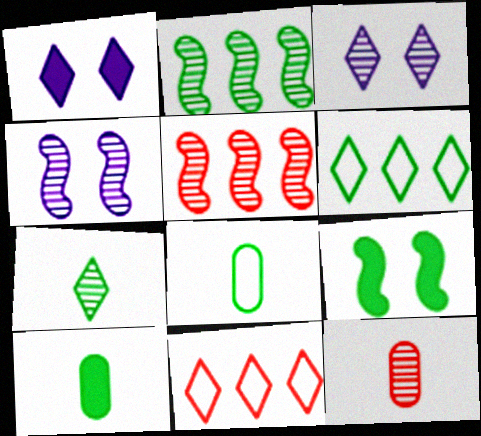[[1, 5, 8], 
[1, 7, 11], 
[2, 3, 12], 
[4, 10, 11]]